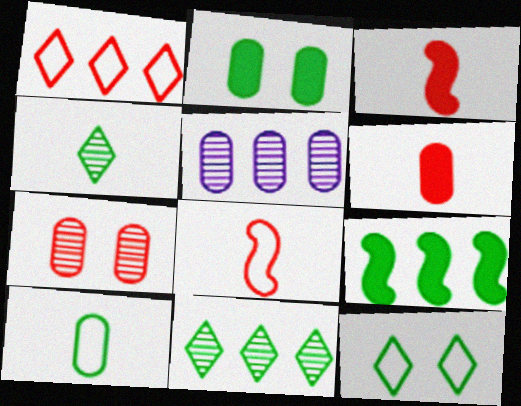[[1, 3, 7], 
[1, 5, 9], 
[3, 5, 12]]